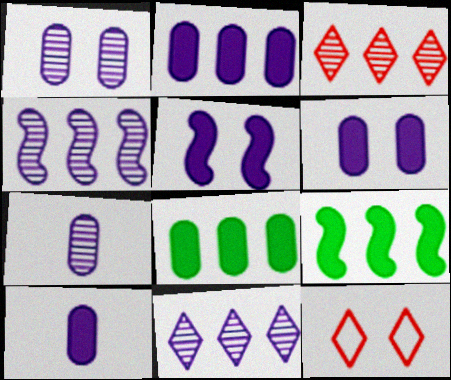[[2, 6, 10], 
[7, 9, 12]]